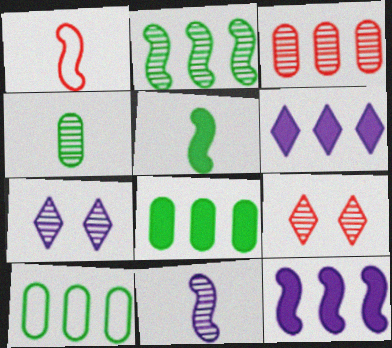[[1, 5, 11], 
[1, 7, 8]]